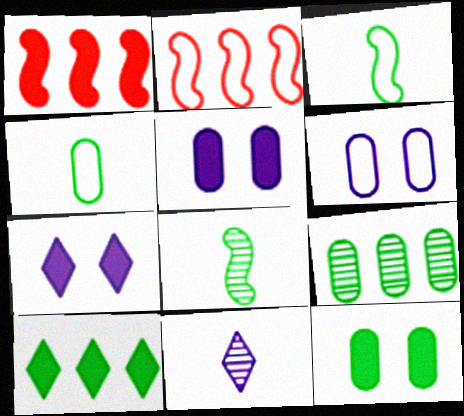[[2, 11, 12], 
[4, 9, 12]]